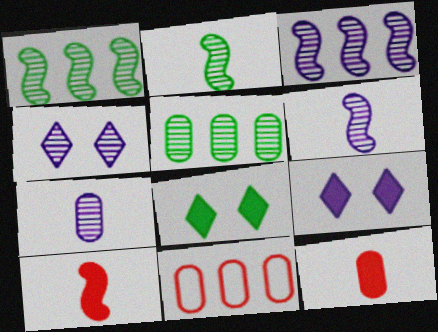[[2, 9, 11], 
[3, 4, 7], 
[6, 8, 11]]